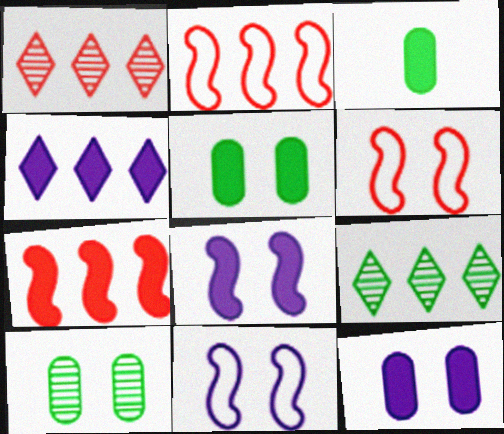[[1, 3, 11]]